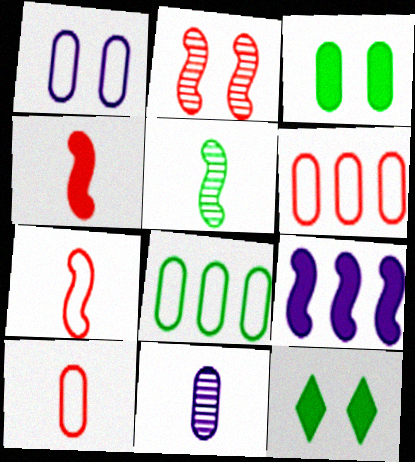[[1, 2, 12], 
[1, 8, 10], 
[3, 6, 11], 
[5, 8, 12]]